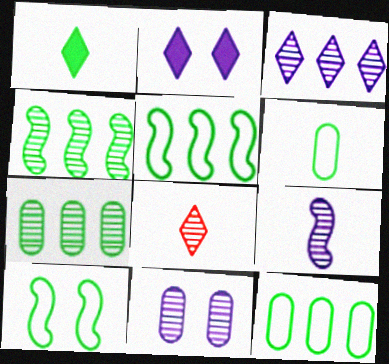[[1, 7, 10], 
[3, 9, 11], 
[4, 8, 11]]